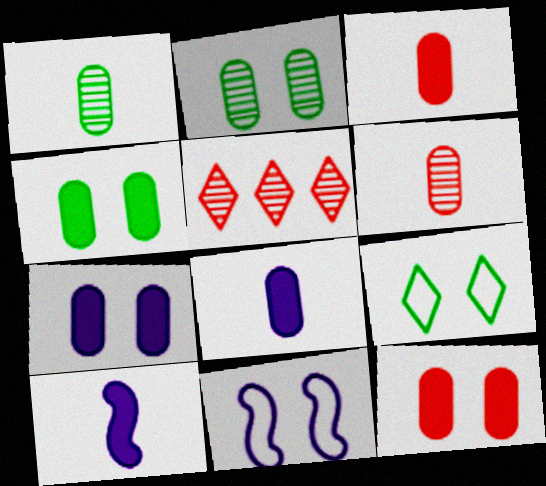[[4, 7, 12]]